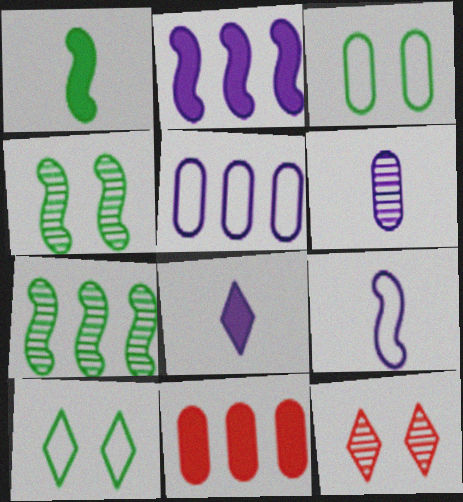[[1, 5, 12], 
[3, 6, 11], 
[6, 7, 12], 
[6, 8, 9]]